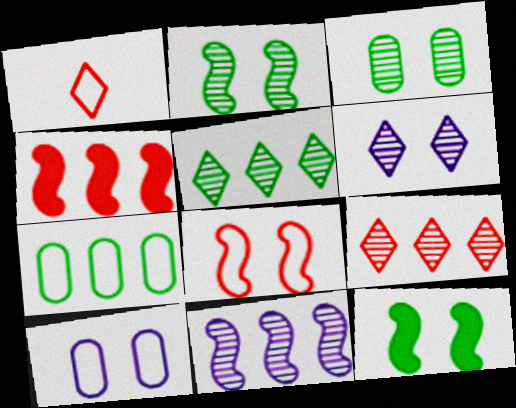[]